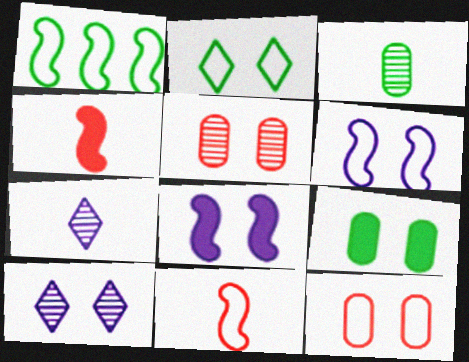[[1, 6, 11], 
[2, 5, 8], 
[2, 6, 12]]